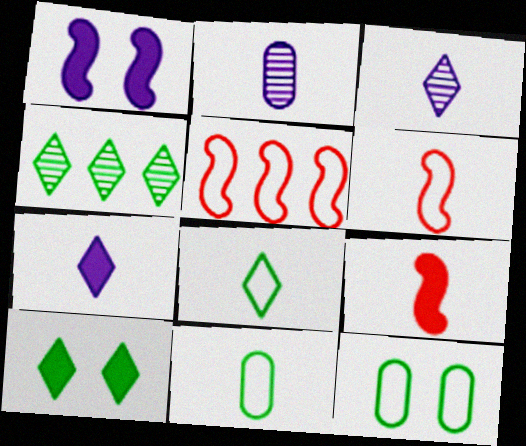[[2, 5, 10], 
[2, 8, 9], 
[3, 9, 11], 
[4, 8, 10]]